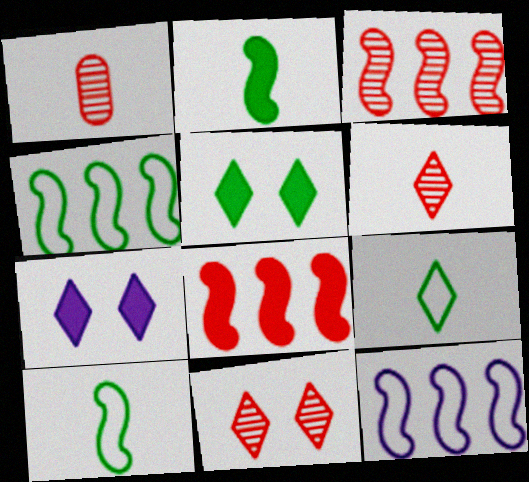[[1, 3, 11], 
[1, 4, 7], 
[1, 5, 12]]